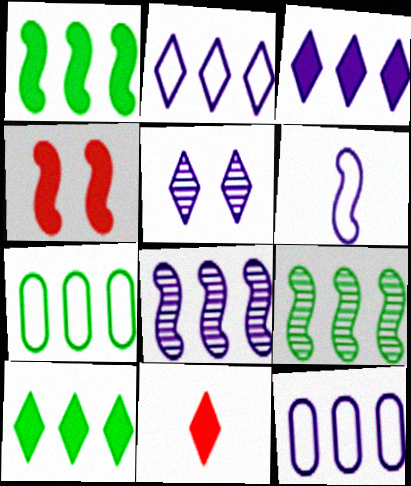[[3, 8, 12], 
[4, 6, 9], 
[7, 9, 10]]